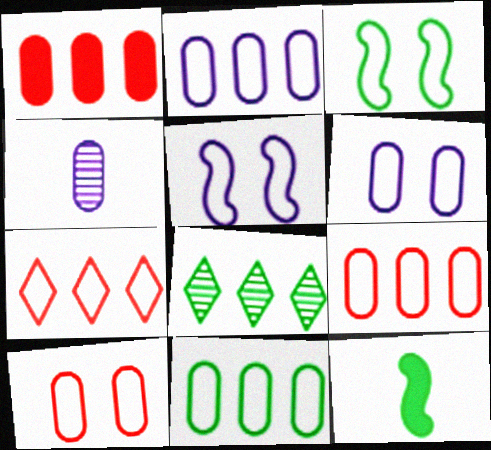[[2, 9, 11]]